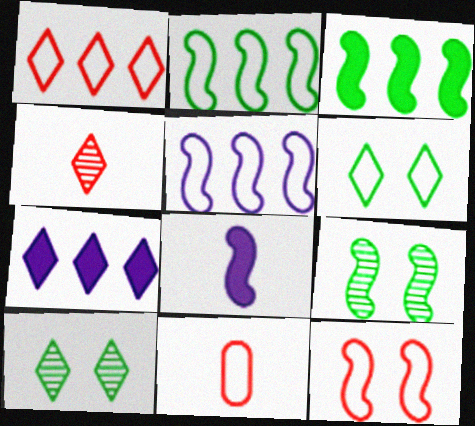[[1, 11, 12], 
[4, 6, 7], 
[5, 6, 11], 
[7, 9, 11]]